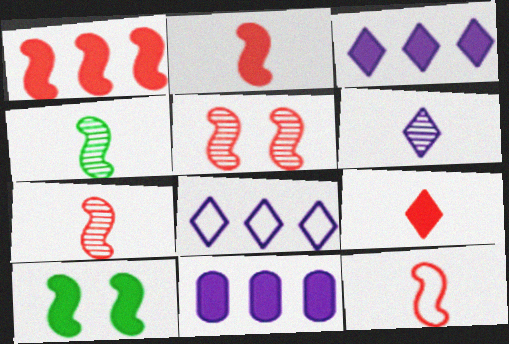[[1, 5, 12], 
[2, 7, 12], 
[9, 10, 11]]